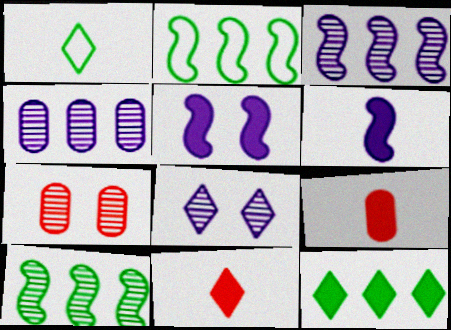[[2, 8, 9], 
[5, 9, 12]]